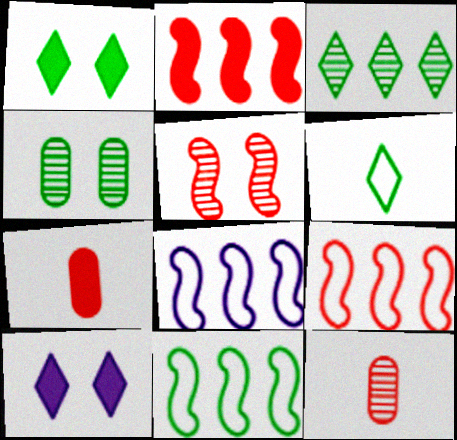[[1, 3, 6], 
[1, 8, 12], 
[8, 9, 11], 
[10, 11, 12]]